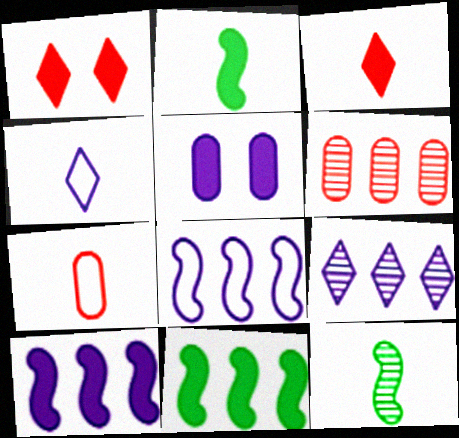[[3, 5, 11]]